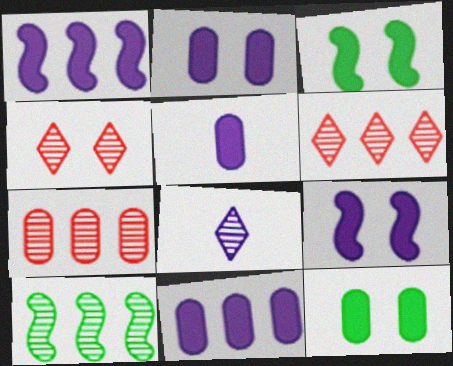[[2, 5, 11]]